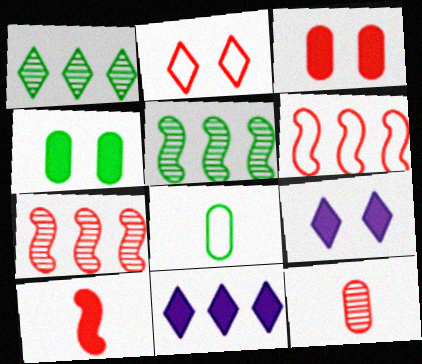[[4, 10, 11], 
[7, 8, 9]]